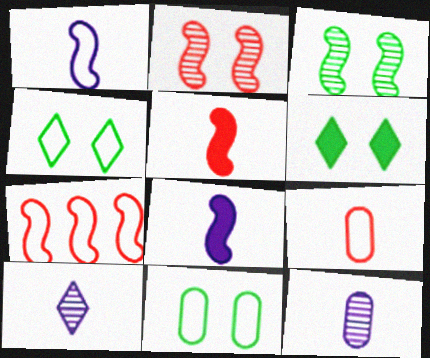[[2, 5, 7], 
[3, 6, 11], 
[3, 7, 8], 
[6, 7, 12]]